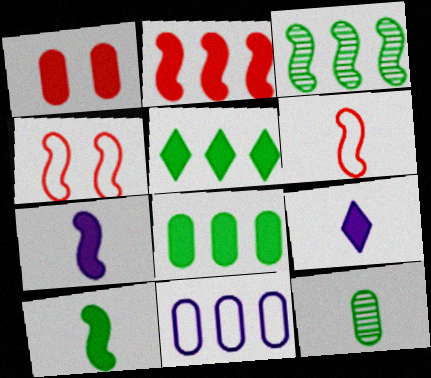[[1, 5, 7], 
[1, 11, 12], 
[3, 4, 7], 
[6, 9, 12]]